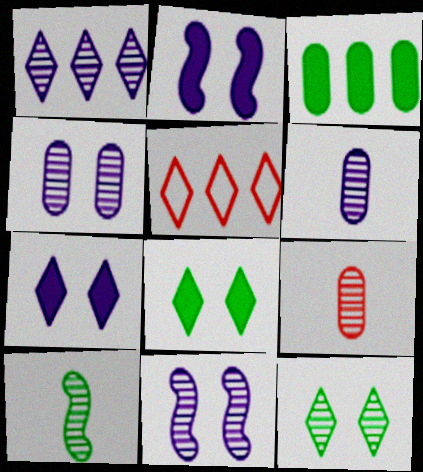[[1, 6, 11]]